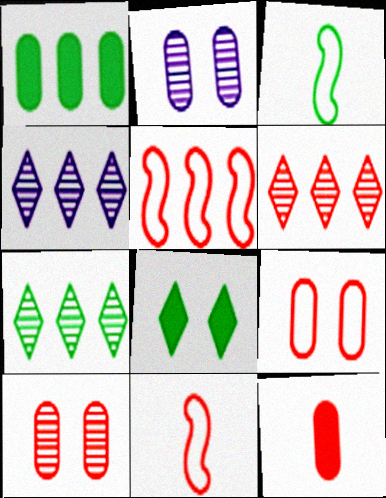[[1, 4, 5], 
[4, 6, 7]]